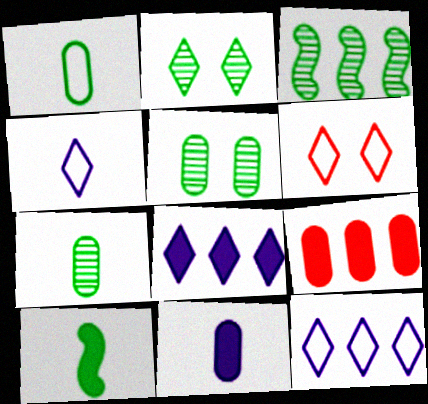[[2, 3, 7], 
[3, 6, 11], 
[3, 9, 12]]